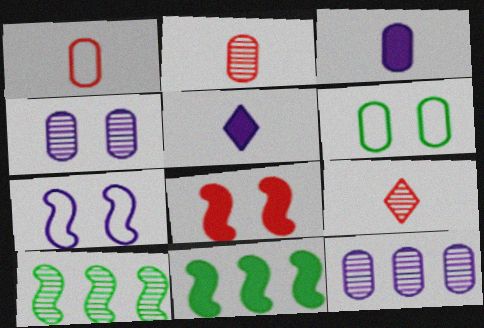[[4, 9, 10], 
[5, 7, 12]]